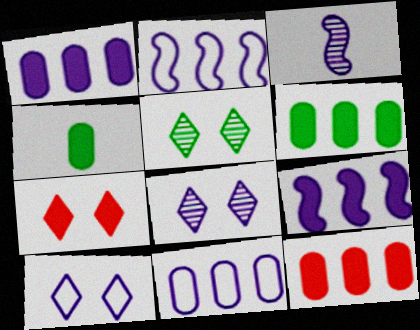[[1, 3, 10], 
[1, 6, 12], 
[4, 7, 9], 
[5, 7, 10]]